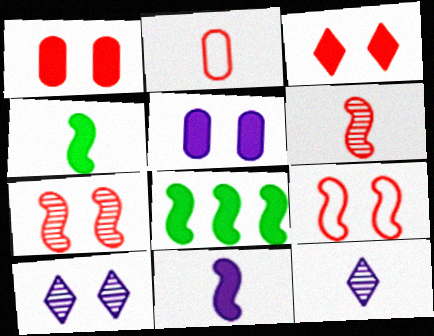[[2, 4, 12], 
[2, 8, 10]]